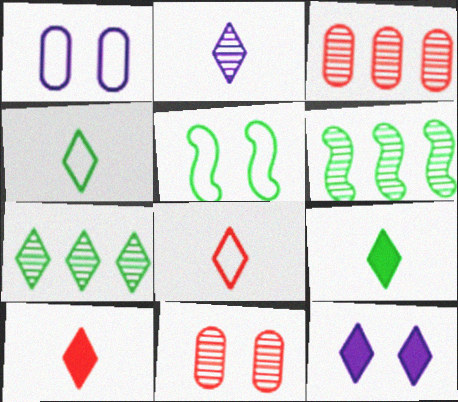[[1, 6, 10], 
[2, 4, 10], 
[2, 6, 11], 
[2, 8, 9], 
[5, 11, 12], 
[7, 8, 12]]